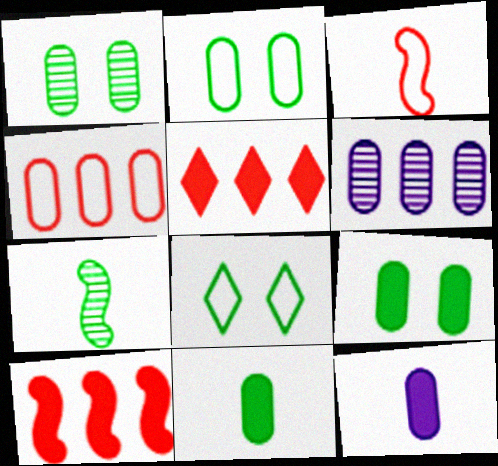[[1, 2, 9], 
[1, 4, 12]]